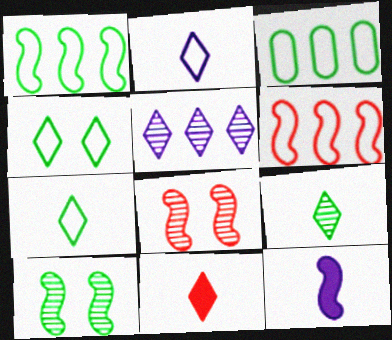[[1, 8, 12], 
[2, 9, 11], 
[4, 5, 11], 
[6, 10, 12]]